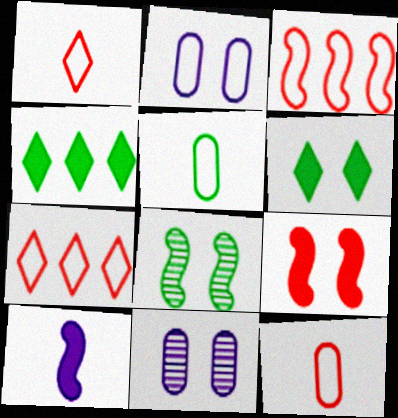[[3, 8, 10], 
[4, 5, 8]]